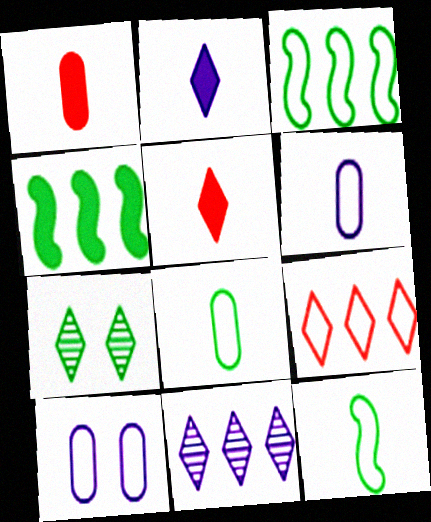[[2, 7, 9], 
[4, 7, 8], 
[9, 10, 12]]